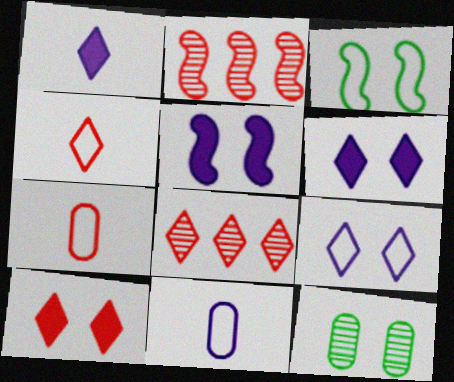[[2, 7, 10], 
[4, 8, 10]]